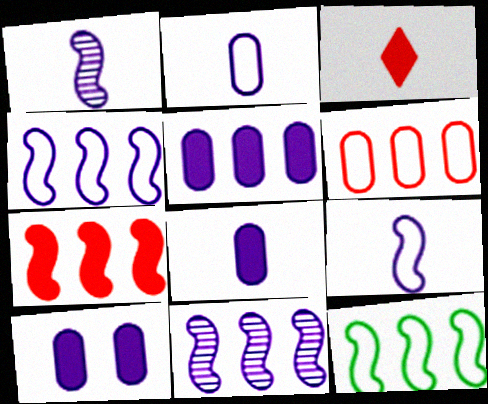[[5, 8, 10], 
[7, 11, 12]]